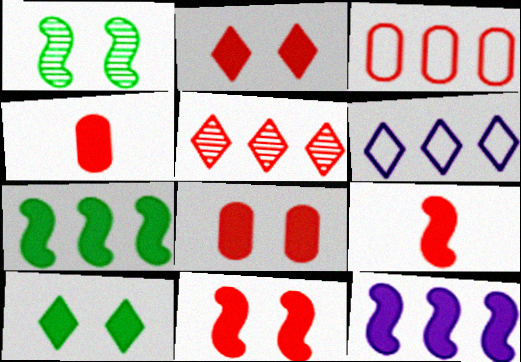[[1, 4, 6], 
[2, 8, 11], 
[4, 10, 12]]